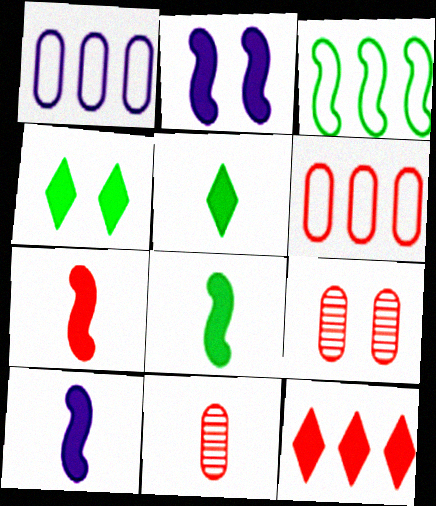[[7, 8, 10]]